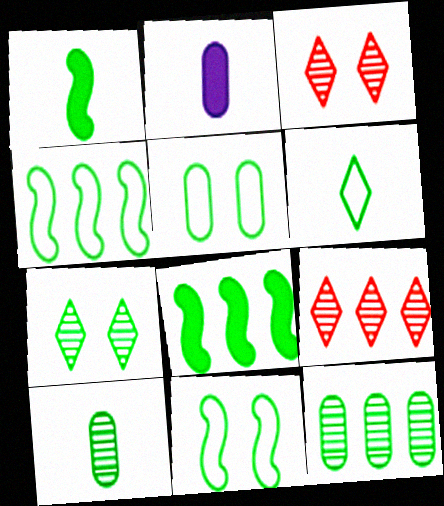[[1, 6, 10], 
[2, 3, 4], 
[2, 9, 11], 
[4, 5, 6]]